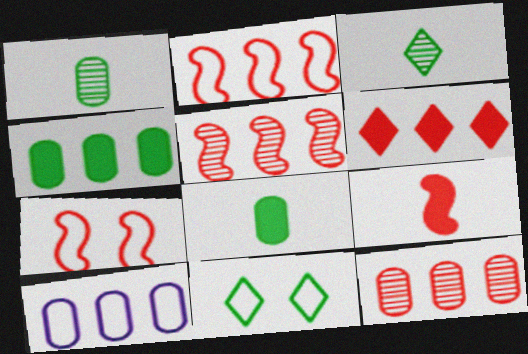[[2, 6, 12], 
[4, 10, 12], 
[5, 7, 9]]